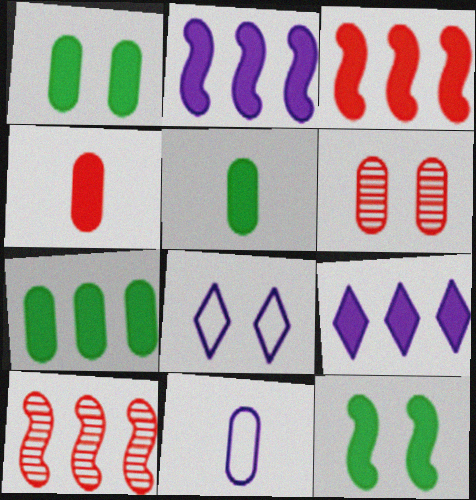[[1, 5, 7], 
[3, 7, 9], 
[4, 9, 12], 
[5, 8, 10], 
[6, 7, 11], 
[6, 8, 12]]